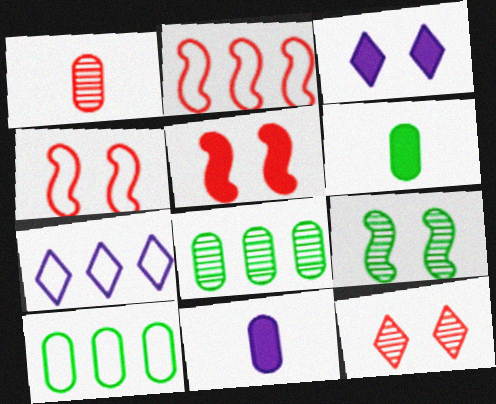[[2, 7, 10]]